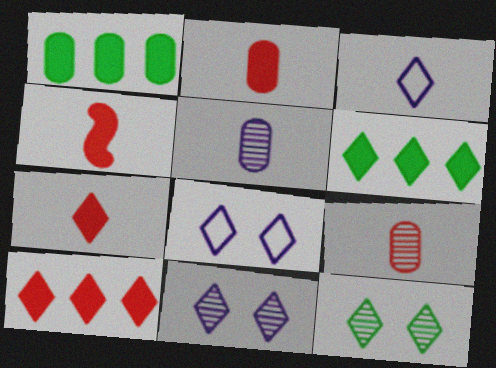[[2, 4, 7], 
[3, 10, 12]]